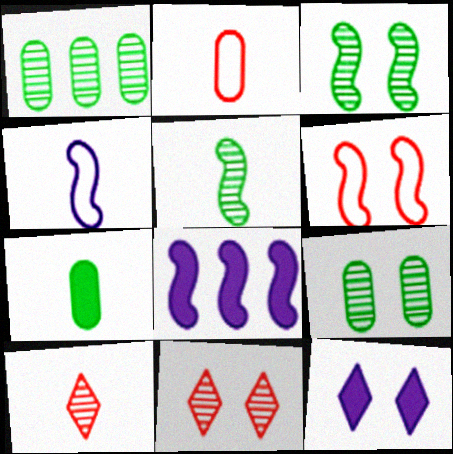[[4, 7, 10], 
[5, 6, 8], 
[6, 9, 12]]